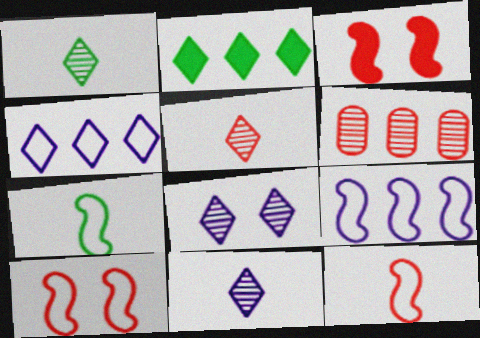[[1, 5, 11], 
[2, 6, 9], 
[7, 9, 10]]